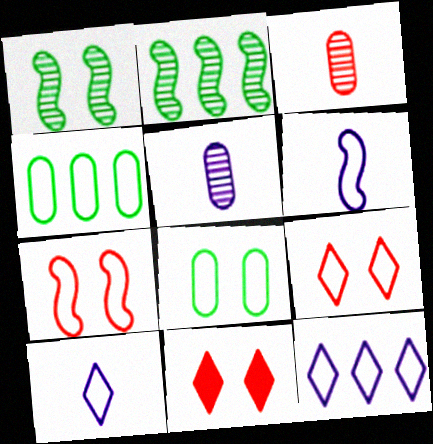[[4, 6, 9], 
[4, 7, 10]]